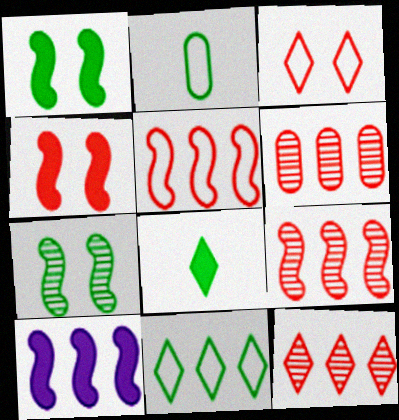[[6, 9, 12], 
[6, 10, 11]]